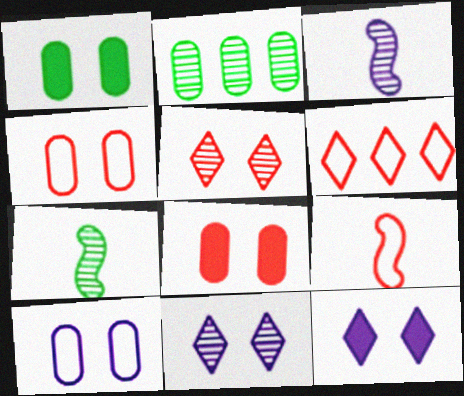[[1, 3, 6], 
[2, 3, 5], 
[2, 9, 12], 
[4, 6, 9]]